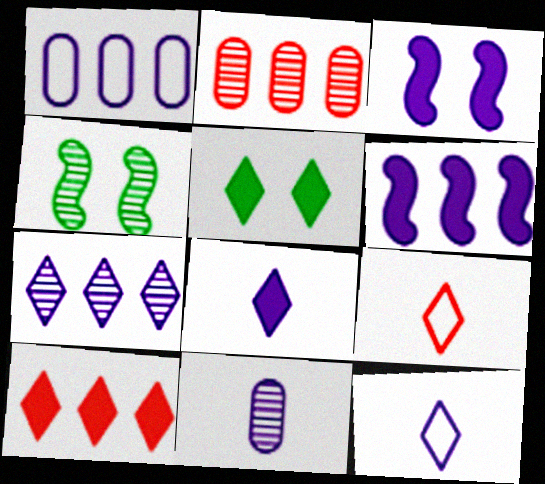[[1, 6, 7], 
[5, 7, 9], 
[5, 8, 10]]